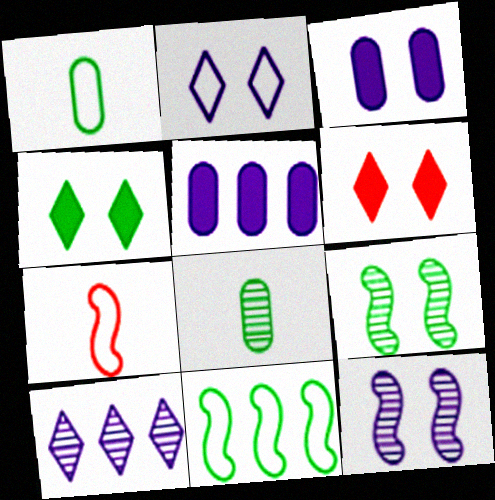[[2, 3, 12], 
[4, 8, 11]]